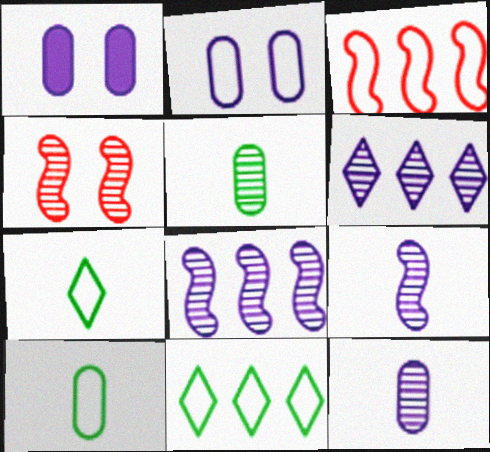[[2, 3, 7], 
[4, 5, 6]]